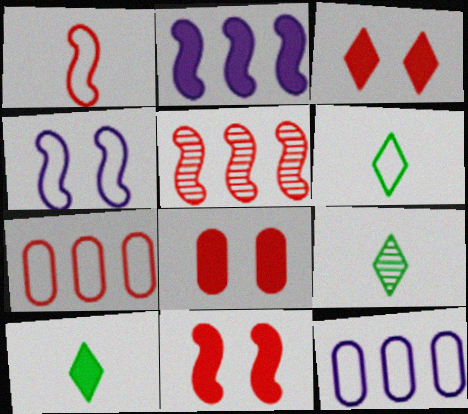[[1, 5, 11], 
[2, 8, 10], 
[3, 8, 11], 
[4, 6, 7], 
[6, 9, 10], 
[9, 11, 12]]